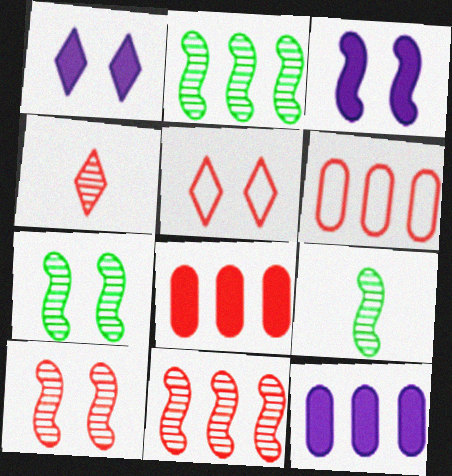[[1, 6, 9], 
[2, 7, 9], 
[5, 9, 12]]